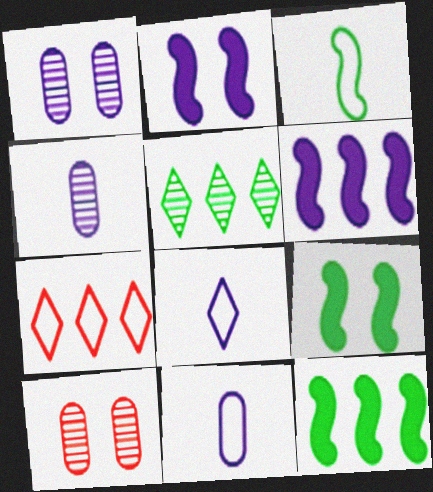[[1, 6, 8], 
[4, 7, 9], 
[8, 10, 12]]